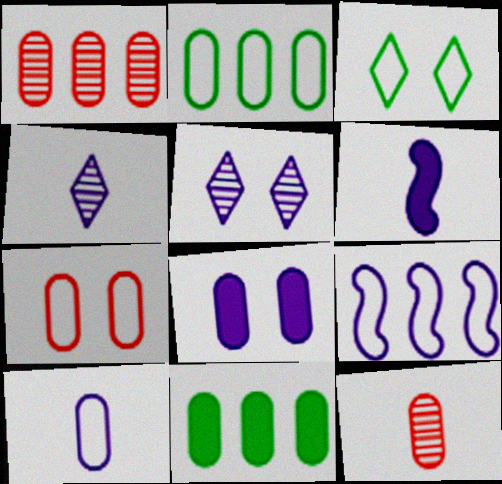[[1, 3, 6], 
[2, 7, 10], 
[2, 8, 12], 
[4, 6, 10], 
[4, 8, 9]]